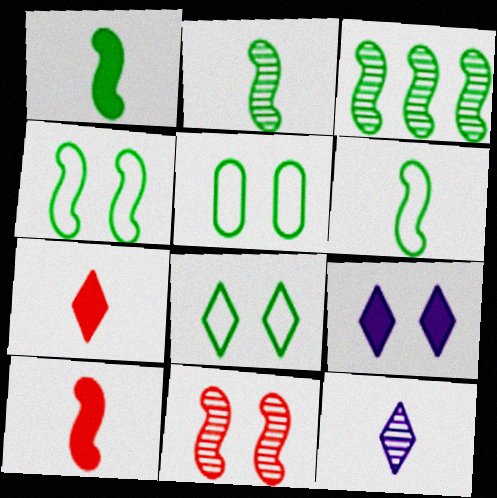[[1, 2, 6], 
[1, 3, 4], 
[4, 5, 8], 
[5, 9, 11]]